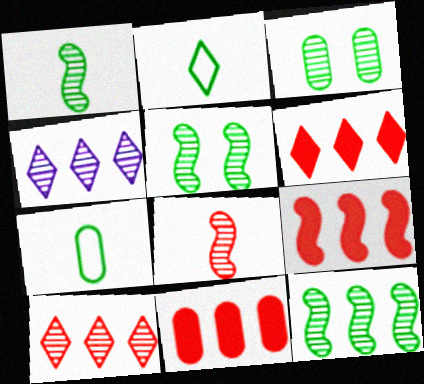[[1, 5, 12], 
[3, 4, 8], 
[6, 9, 11]]